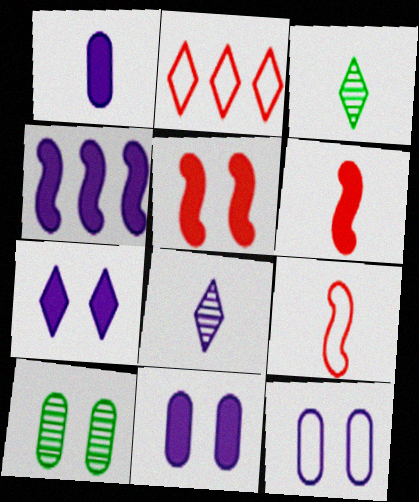[[1, 3, 9], 
[1, 4, 7], 
[2, 3, 7], 
[4, 8, 12]]